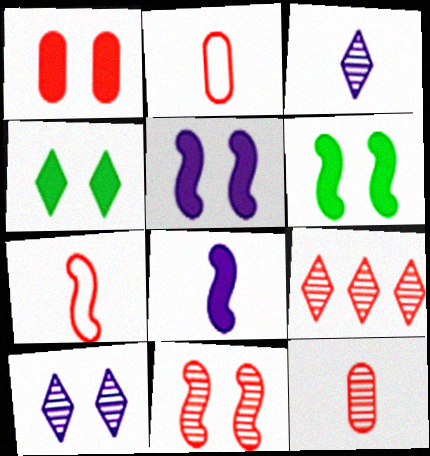[[1, 4, 5], 
[1, 7, 9], 
[9, 11, 12]]